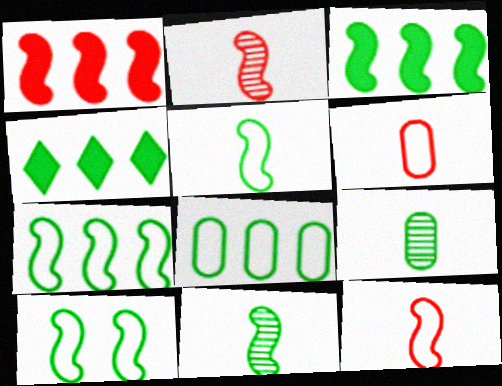[[3, 10, 11], 
[4, 9, 10], 
[5, 7, 10]]